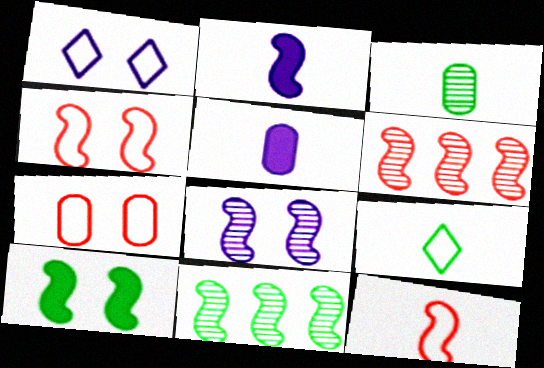[[2, 4, 11], 
[4, 8, 10]]